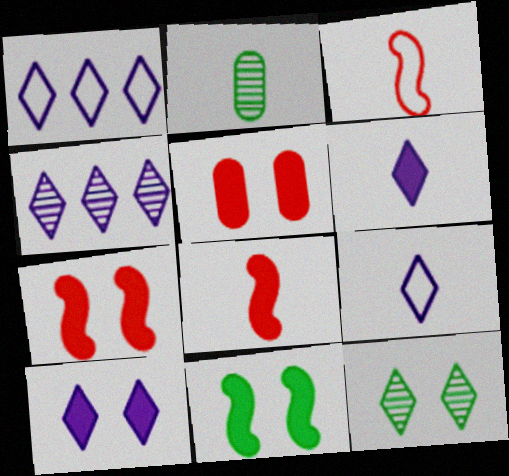[[1, 2, 7], 
[2, 3, 6], 
[2, 8, 9], 
[4, 9, 10], 
[5, 10, 11]]